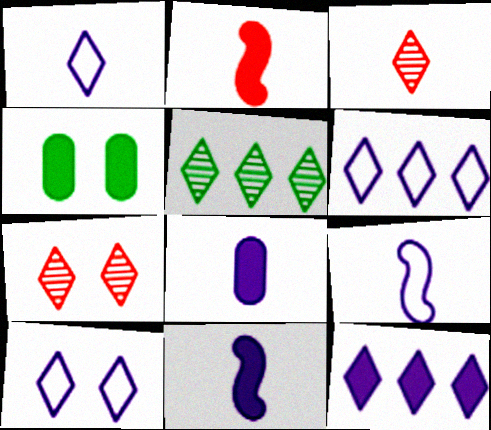[[1, 6, 10], 
[2, 4, 12]]